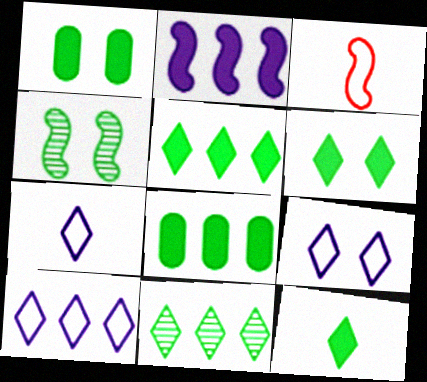[[2, 3, 4], 
[5, 6, 12], 
[7, 9, 10]]